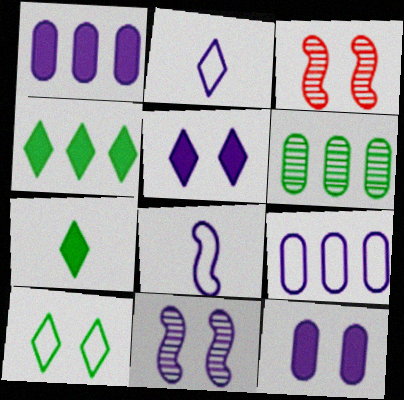[[1, 2, 11], 
[3, 7, 9], 
[3, 10, 12]]